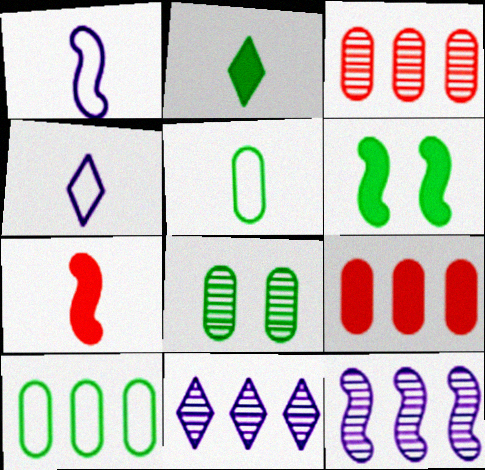[[3, 4, 6]]